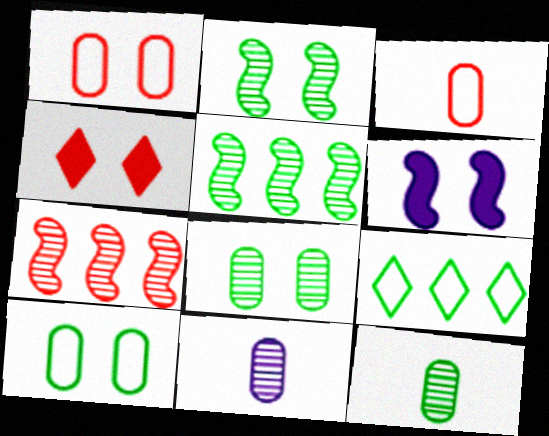[[3, 4, 7]]